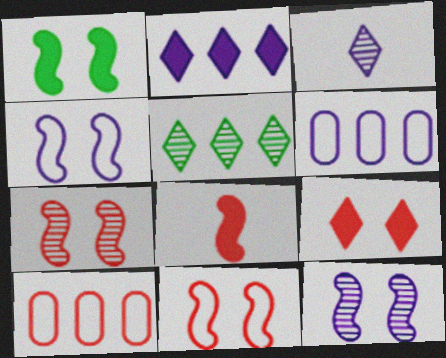[[1, 3, 10], 
[1, 4, 7], 
[1, 11, 12]]